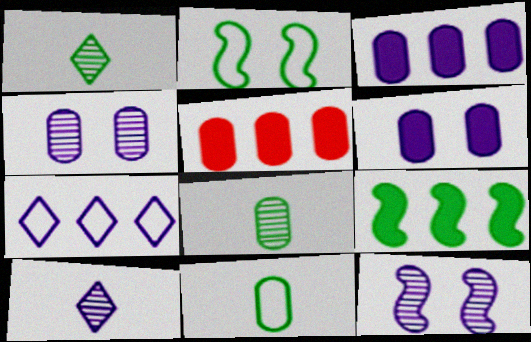[[2, 5, 10], 
[4, 5, 11]]